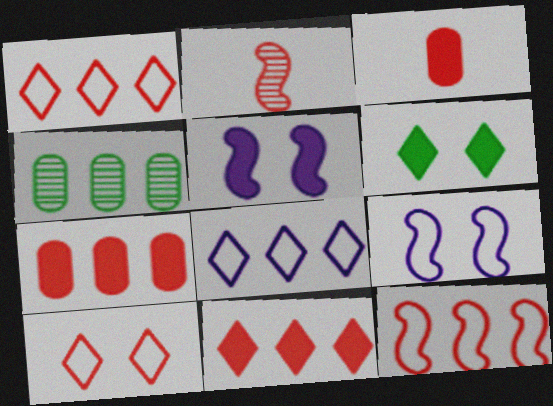[[2, 7, 10]]